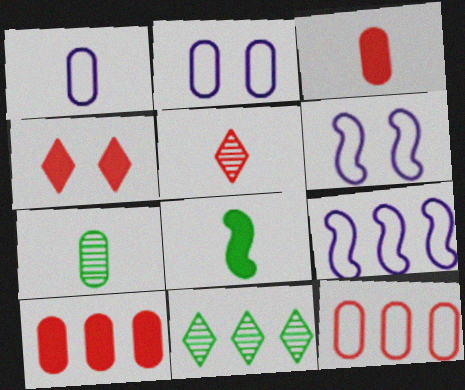[[1, 3, 7], 
[1, 5, 8], 
[2, 7, 10], 
[3, 6, 11], 
[4, 7, 9], 
[9, 10, 11]]